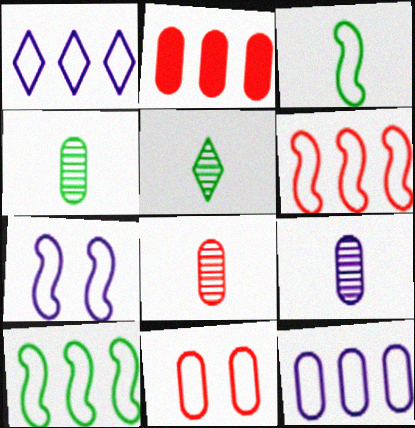[[1, 3, 11], 
[2, 5, 7], 
[2, 8, 11], 
[3, 6, 7], 
[4, 8, 9]]